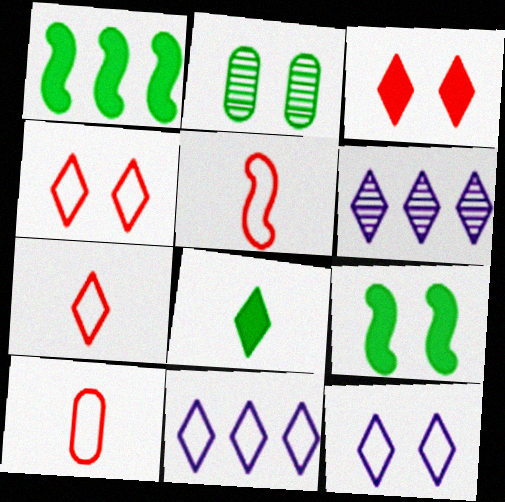[[4, 6, 8], 
[5, 7, 10], 
[6, 9, 10]]